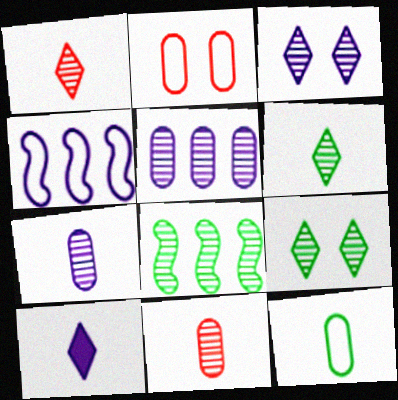[[2, 8, 10], 
[3, 8, 11]]